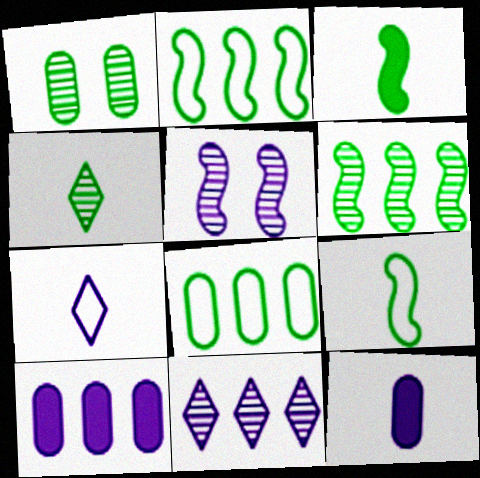[[1, 4, 6], 
[5, 7, 10]]